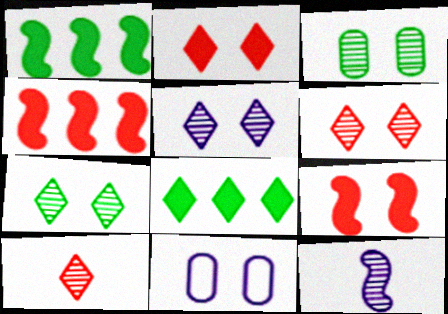[[1, 10, 11], 
[5, 6, 7], 
[7, 9, 11]]